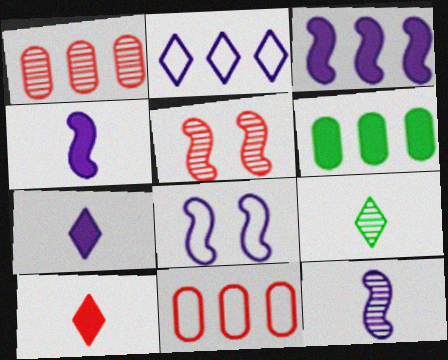[[3, 8, 12], 
[5, 10, 11]]